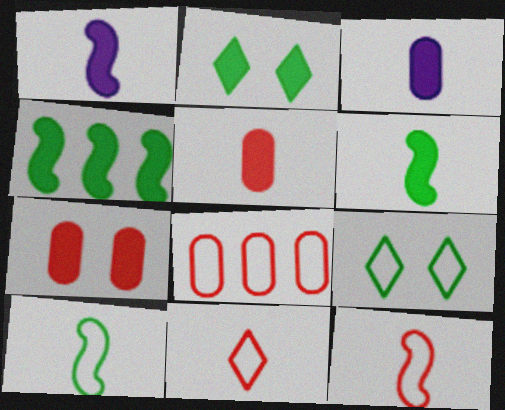[]